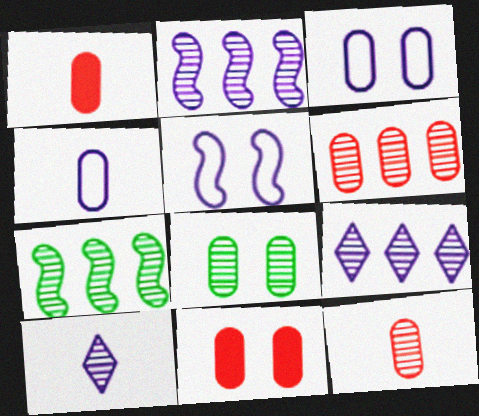[[3, 8, 11], 
[6, 7, 9]]